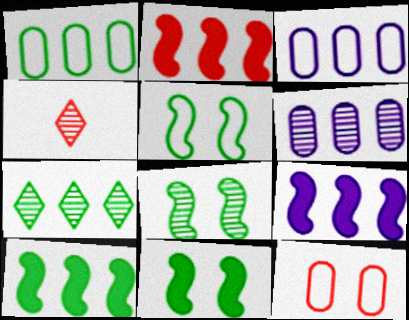[[1, 7, 10], 
[2, 3, 7], 
[2, 4, 12], 
[2, 9, 10], 
[3, 4, 11], 
[4, 6, 8], 
[5, 8, 11]]